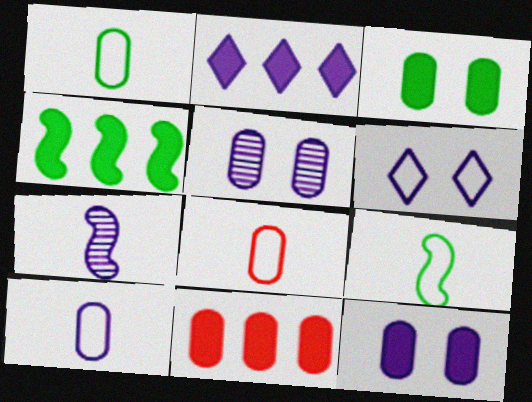[[1, 5, 11], 
[1, 8, 10], 
[2, 4, 11]]